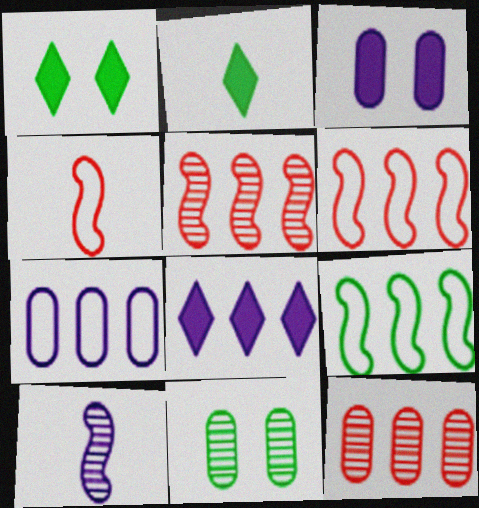[[2, 9, 11], 
[4, 8, 11], 
[8, 9, 12]]